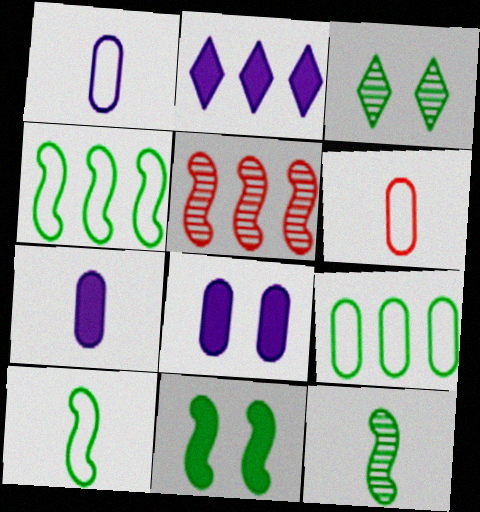[[2, 5, 9], 
[4, 11, 12]]